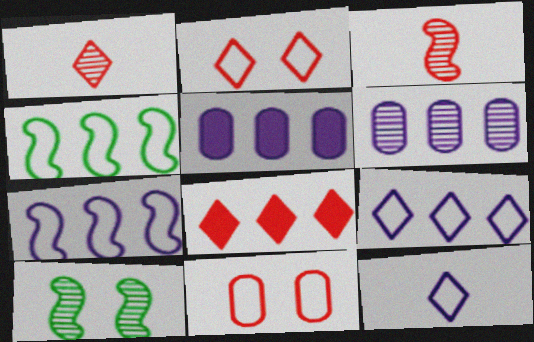[[1, 2, 8], 
[1, 6, 10], 
[3, 8, 11], 
[4, 6, 8], 
[4, 11, 12]]